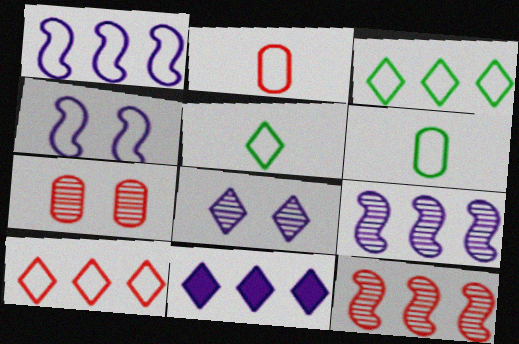[[2, 3, 4], 
[4, 6, 10]]